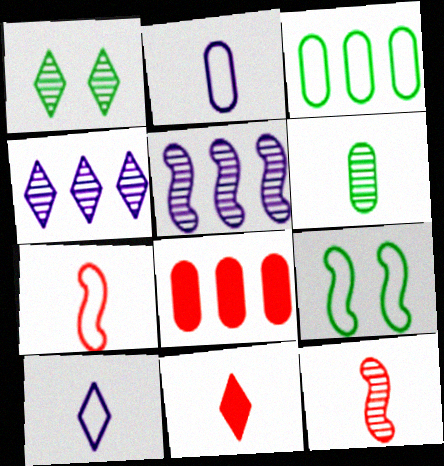[]